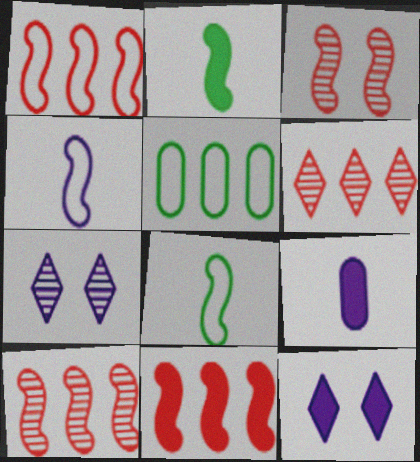[[1, 10, 11]]